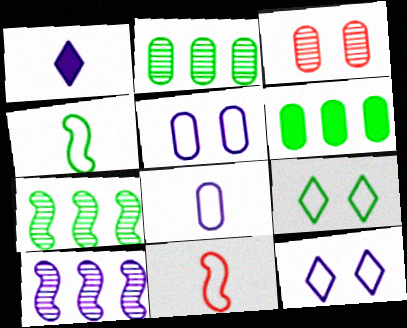[[1, 5, 10], 
[3, 6, 8]]